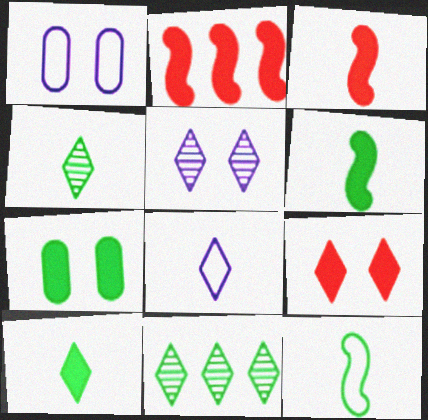[[1, 2, 4], 
[1, 3, 11], 
[7, 11, 12], 
[8, 9, 11]]